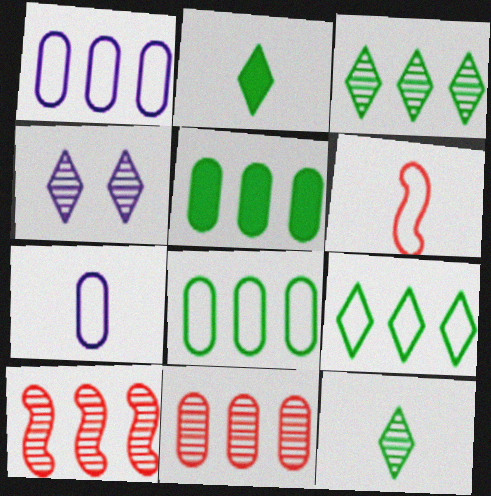[[1, 5, 11], 
[4, 5, 6]]